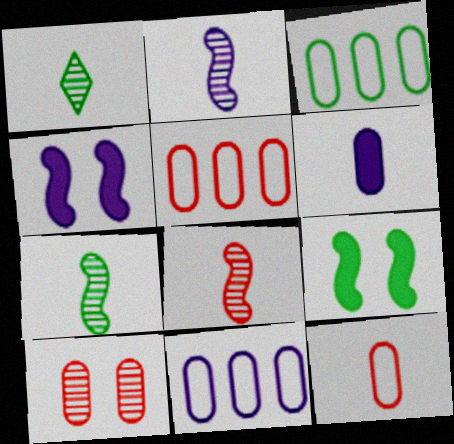[[1, 3, 9], 
[1, 4, 5], 
[2, 7, 8], 
[3, 5, 11], 
[3, 6, 10]]